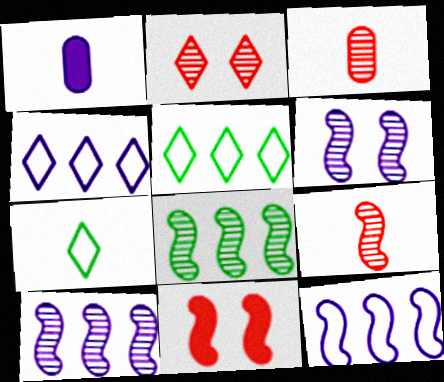[[1, 4, 6], 
[1, 7, 9], 
[6, 8, 9]]